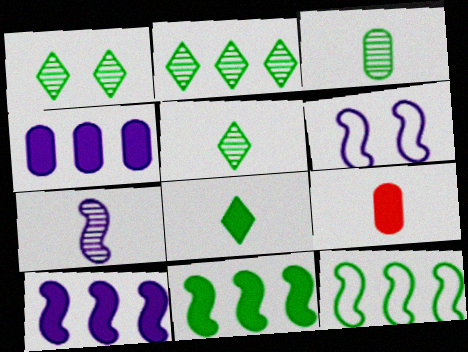[[1, 2, 5], 
[2, 6, 9], 
[6, 7, 10]]